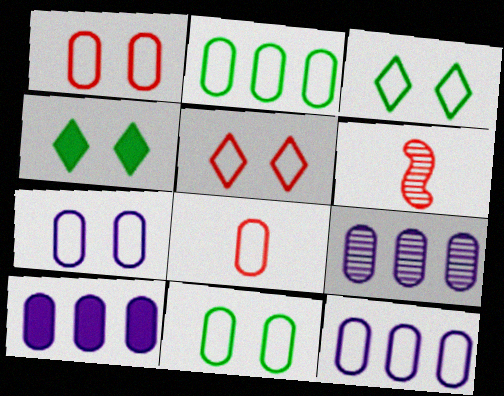[[1, 7, 11], 
[2, 7, 8], 
[3, 6, 10], 
[4, 6, 12], 
[8, 11, 12], 
[9, 10, 12]]